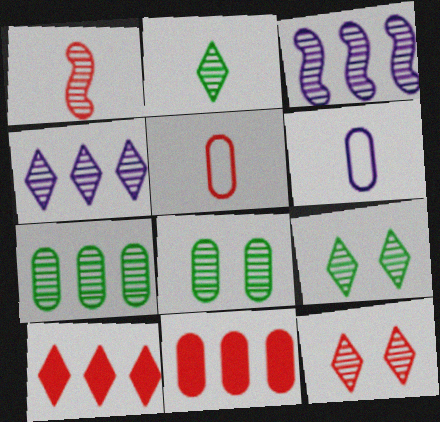[[1, 4, 8], 
[2, 4, 12], 
[6, 8, 11]]